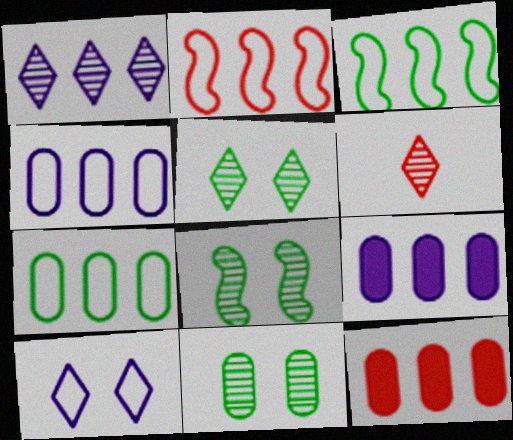[[1, 3, 12], 
[1, 5, 6], 
[5, 8, 11]]